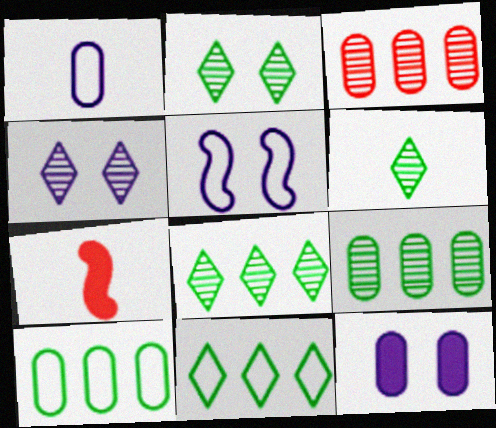[[1, 6, 7], 
[2, 6, 8], 
[4, 5, 12], 
[4, 7, 10]]